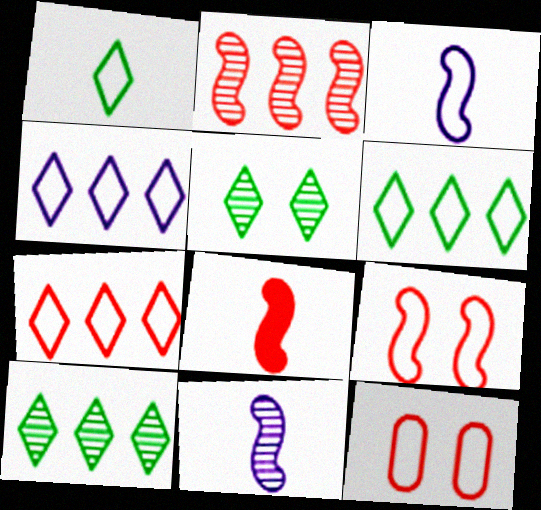[[2, 8, 9], 
[3, 6, 12], 
[4, 6, 7]]